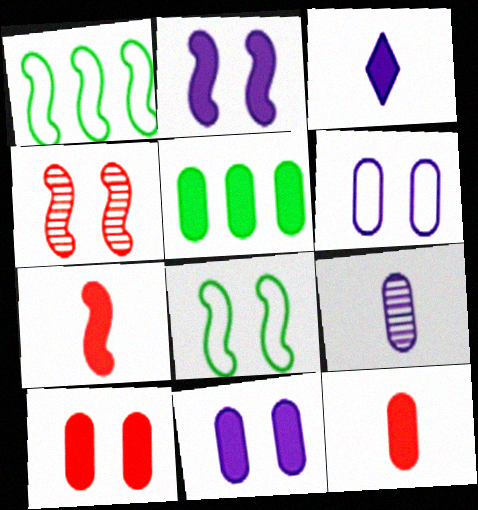[[2, 4, 8], 
[5, 11, 12]]